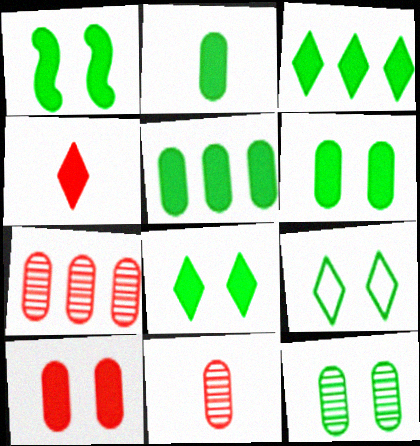[[1, 2, 3], 
[1, 6, 8], 
[1, 9, 12], 
[2, 5, 6]]